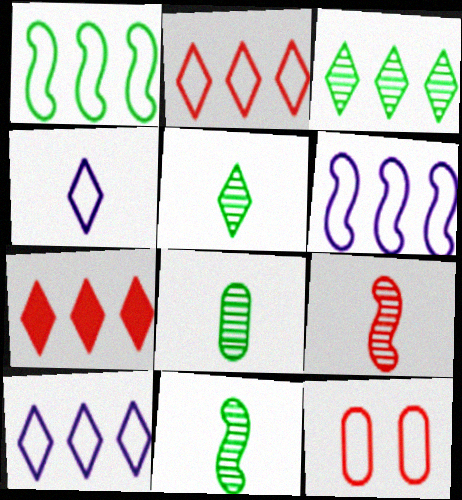[[1, 4, 12], 
[3, 7, 10], 
[5, 8, 11], 
[7, 9, 12]]